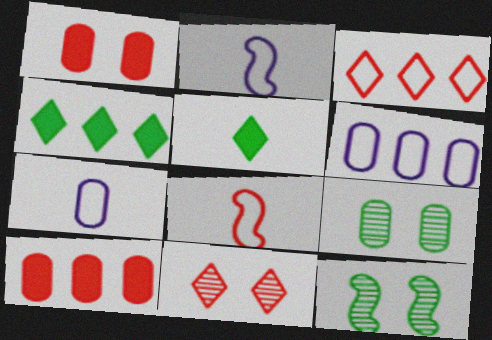[[7, 9, 10], 
[8, 10, 11]]